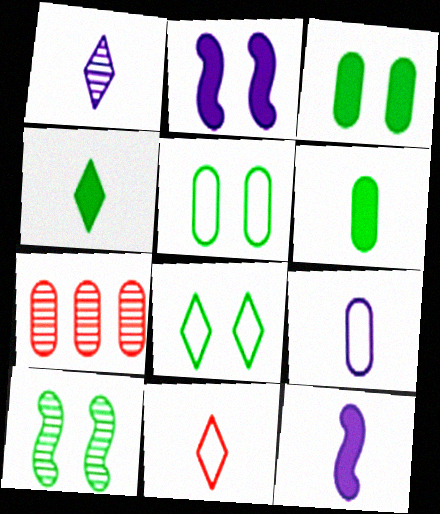[[1, 4, 11], 
[1, 7, 10], 
[1, 9, 12], 
[3, 7, 9], 
[3, 8, 10], 
[7, 8, 12]]